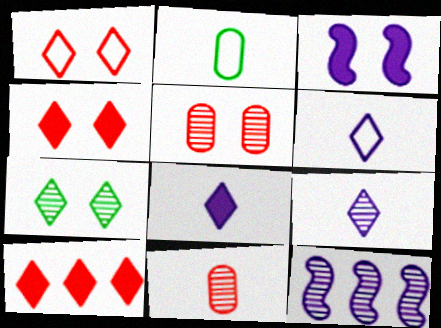[[2, 4, 12], 
[6, 7, 10], 
[6, 8, 9], 
[7, 11, 12]]